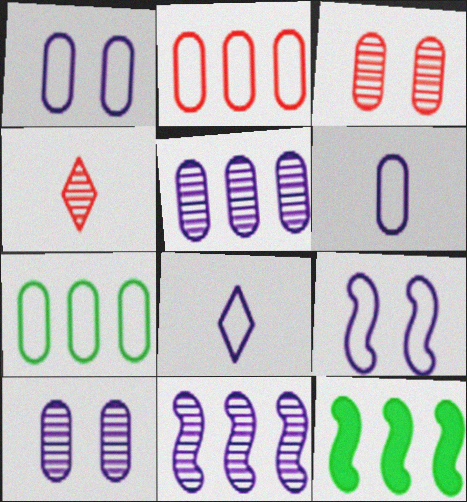[[1, 4, 12], 
[3, 8, 12]]